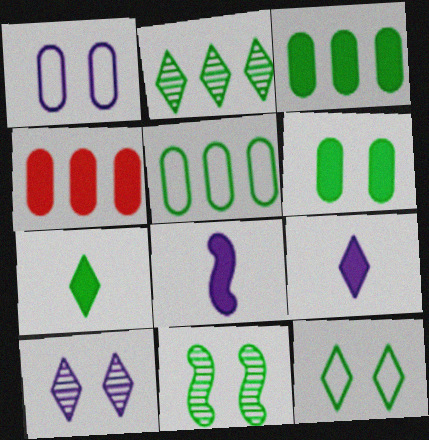[[2, 7, 12], 
[5, 7, 11], 
[6, 11, 12]]